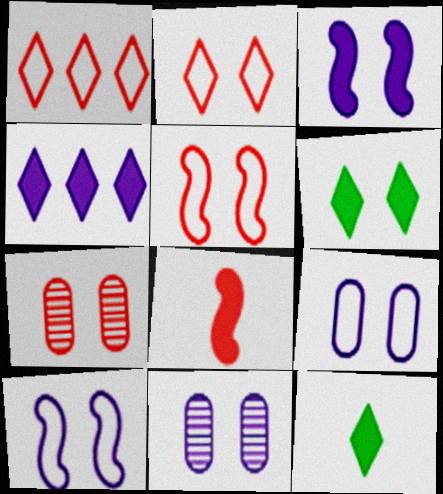[[1, 7, 8], 
[5, 6, 11], 
[6, 7, 10]]